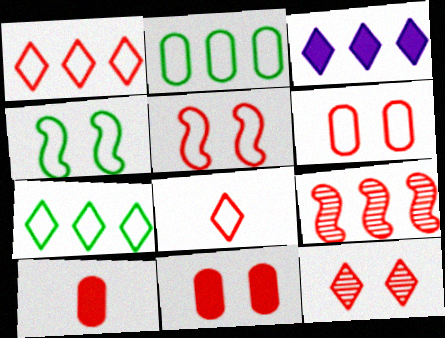[[2, 3, 9], 
[5, 11, 12], 
[8, 9, 11]]